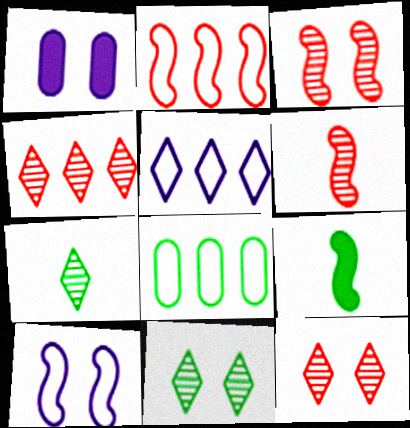[[1, 2, 7], 
[2, 5, 8], 
[8, 9, 11]]